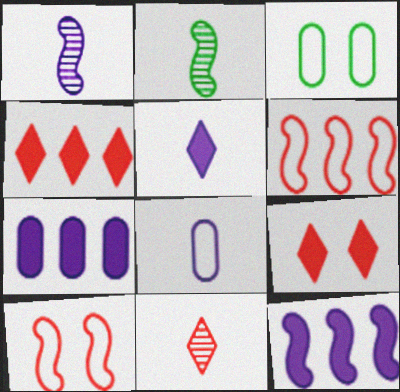[[1, 3, 4], 
[1, 5, 8], 
[2, 10, 12], 
[3, 11, 12]]